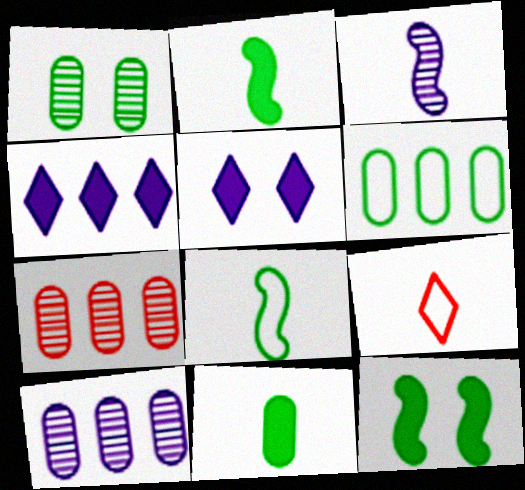[[1, 6, 11], 
[3, 9, 11], 
[5, 7, 8], 
[9, 10, 12]]